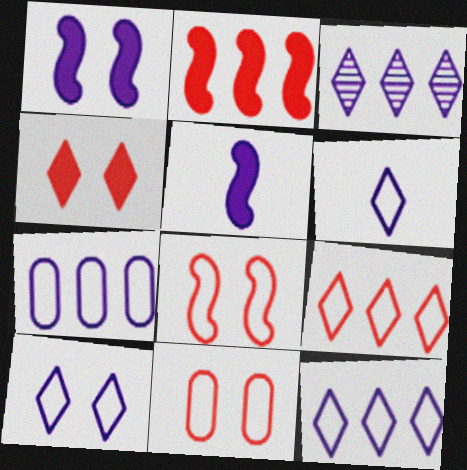[[6, 10, 12]]